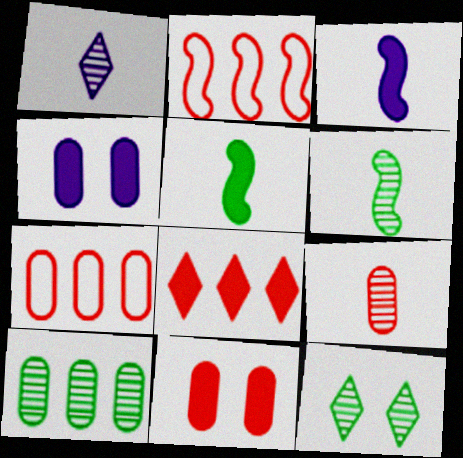[[1, 6, 9], 
[3, 7, 12], 
[4, 5, 8], 
[6, 10, 12], 
[7, 9, 11]]